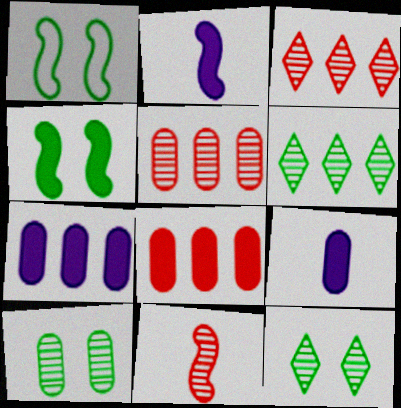[[1, 3, 9]]